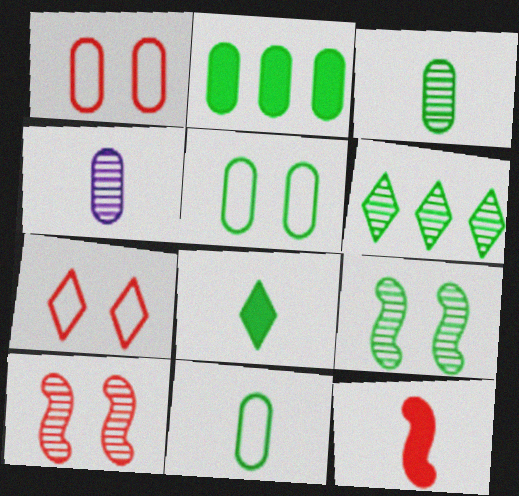[[1, 2, 4], 
[2, 3, 5], 
[3, 6, 9], 
[4, 6, 10]]